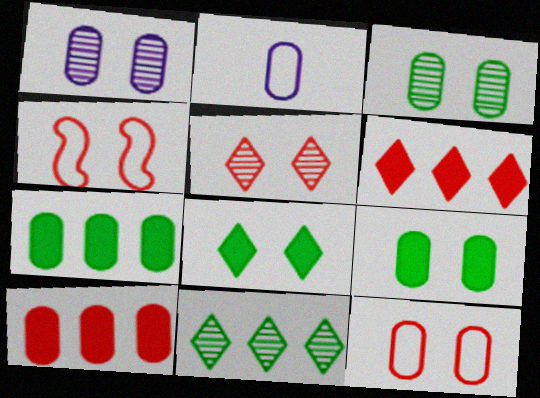[[1, 4, 8], 
[1, 9, 12], 
[2, 3, 10]]